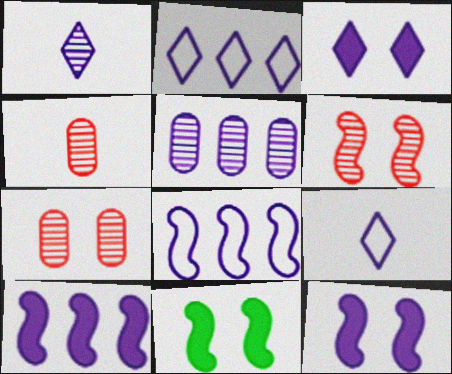[[1, 2, 3], 
[2, 4, 11], 
[2, 5, 10], 
[5, 9, 12]]